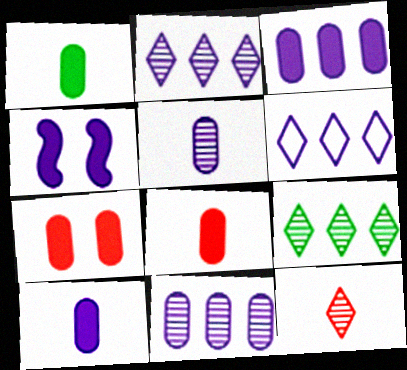[[1, 3, 7], 
[1, 8, 10], 
[4, 5, 6]]